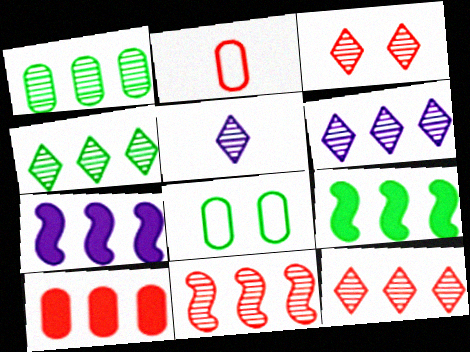[[1, 6, 11], 
[3, 4, 5], 
[4, 6, 12]]